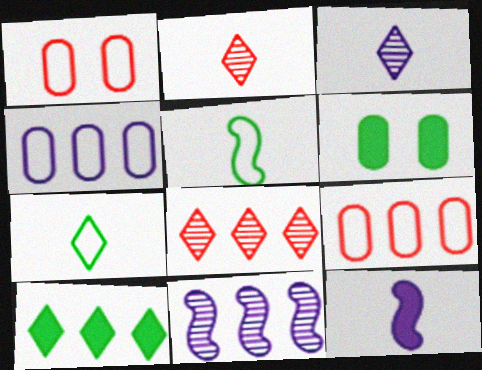[[9, 10, 11]]